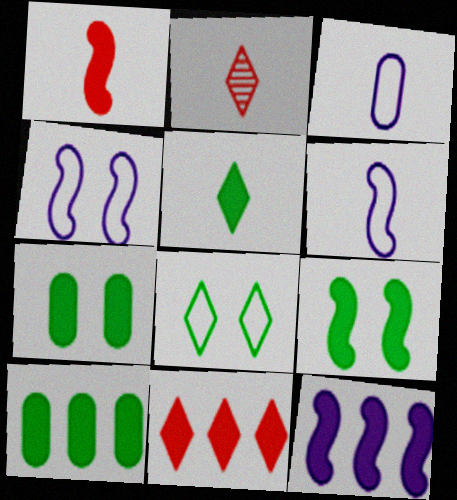[[1, 9, 12], 
[2, 4, 10], 
[5, 9, 10], 
[10, 11, 12]]